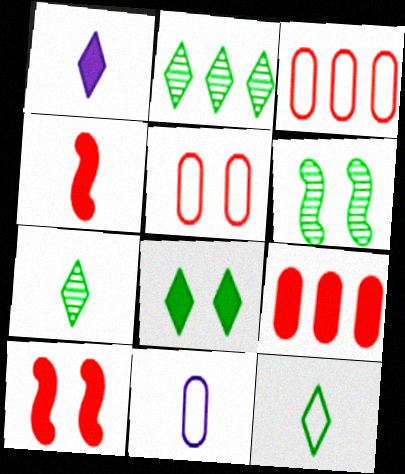[[1, 3, 6], 
[2, 8, 12], 
[2, 10, 11], 
[4, 7, 11]]